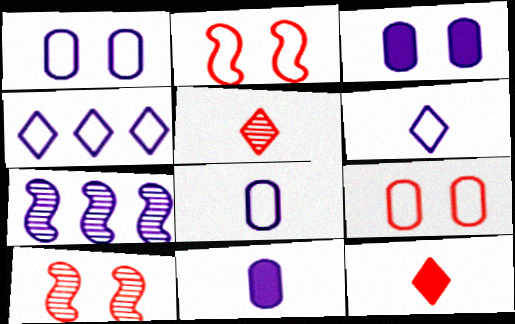[[3, 6, 7]]